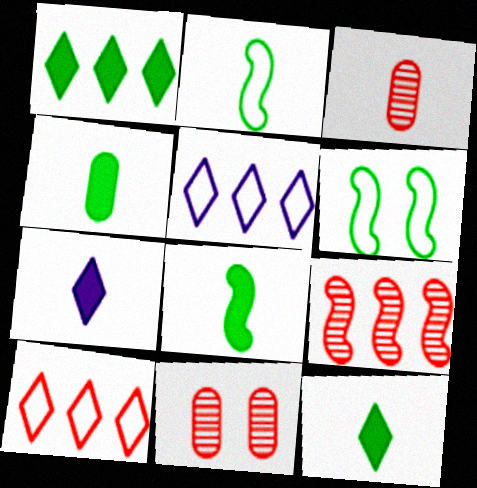[[2, 3, 7], 
[4, 8, 12], 
[5, 8, 11]]